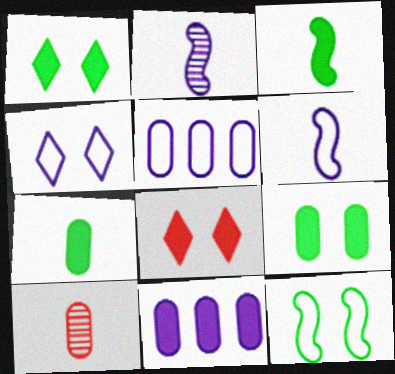[[2, 4, 11], 
[3, 8, 11], 
[4, 5, 6], 
[5, 9, 10]]